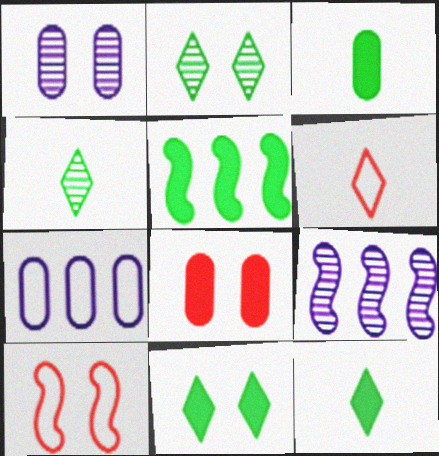[[1, 5, 6], 
[1, 10, 11], 
[3, 5, 11]]